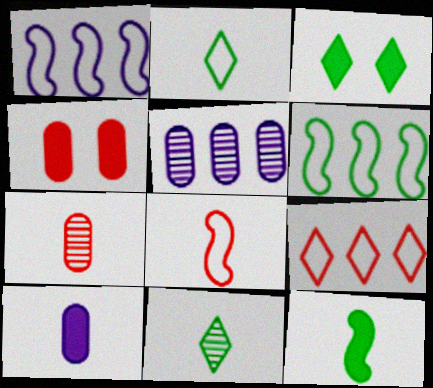[[1, 3, 7], 
[1, 4, 11], 
[3, 5, 8], 
[8, 10, 11]]